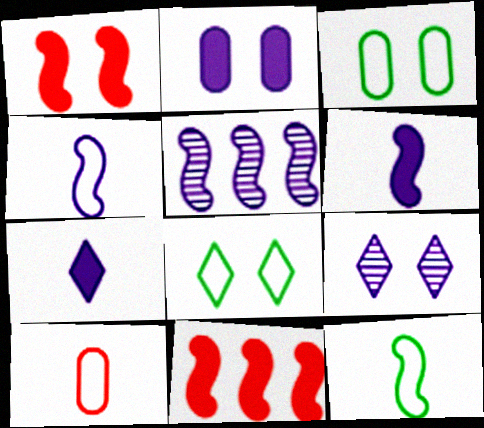[[1, 3, 9], 
[1, 5, 12]]